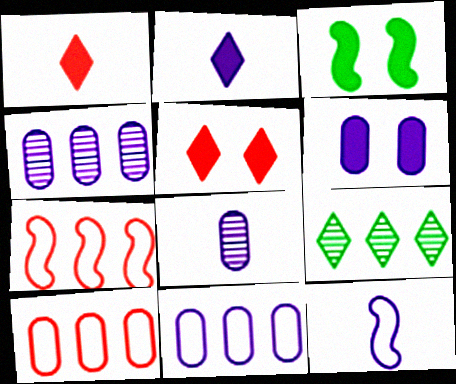[[2, 8, 12], 
[3, 5, 6], 
[6, 8, 11]]